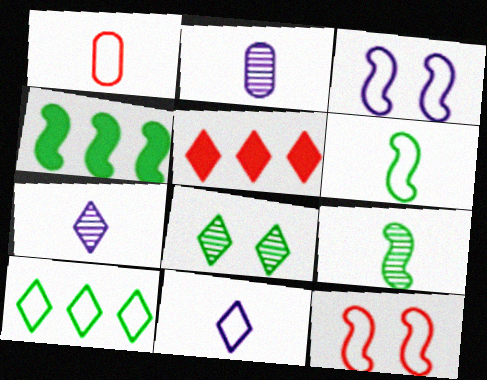[[1, 3, 10], 
[1, 6, 11], 
[5, 8, 11]]